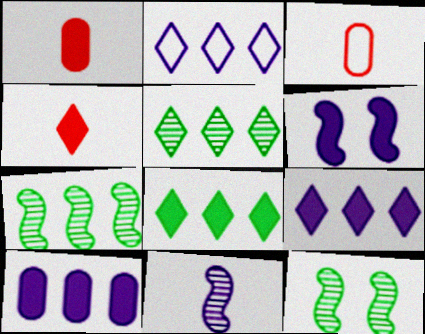[[1, 2, 12], 
[1, 6, 8], 
[3, 5, 6], 
[3, 9, 12]]